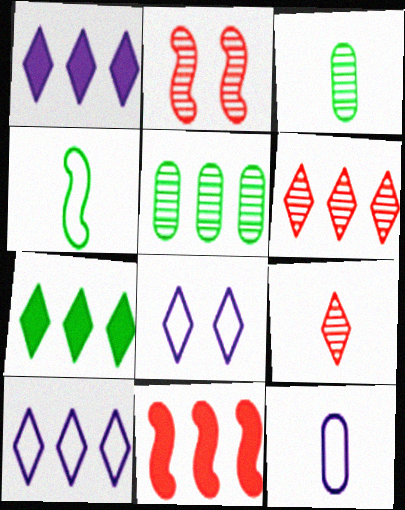[[2, 7, 12], 
[3, 8, 11], 
[5, 10, 11], 
[6, 7, 10], 
[7, 8, 9]]